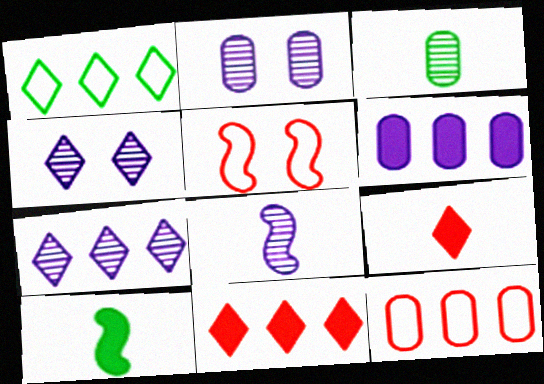[[1, 4, 9], 
[1, 7, 11], 
[2, 7, 8], 
[4, 10, 12]]